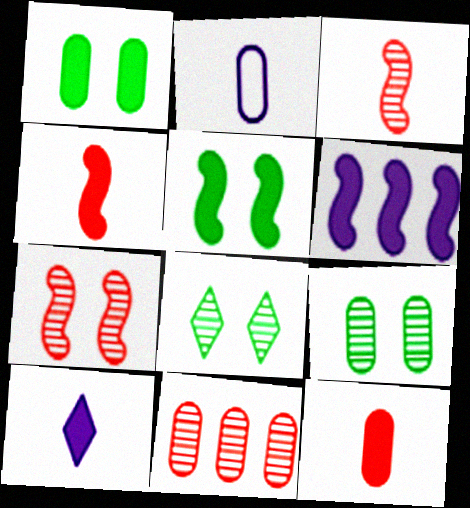[[1, 2, 11], 
[4, 5, 6]]